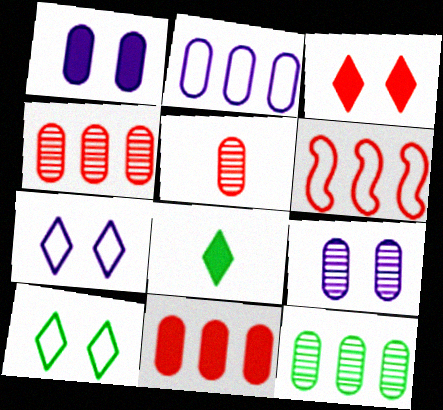[[2, 11, 12], 
[3, 5, 6], 
[5, 9, 12], 
[6, 8, 9]]